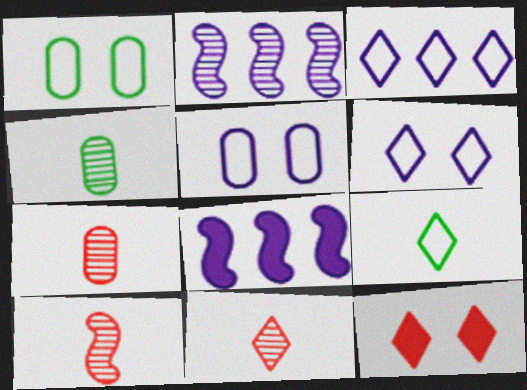[[1, 8, 11], 
[7, 10, 11]]